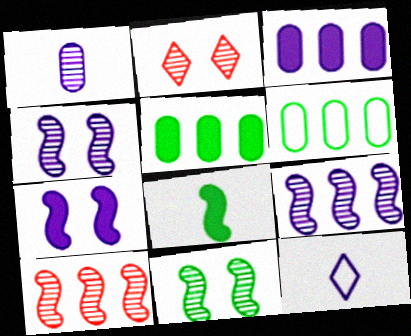[[3, 4, 12]]